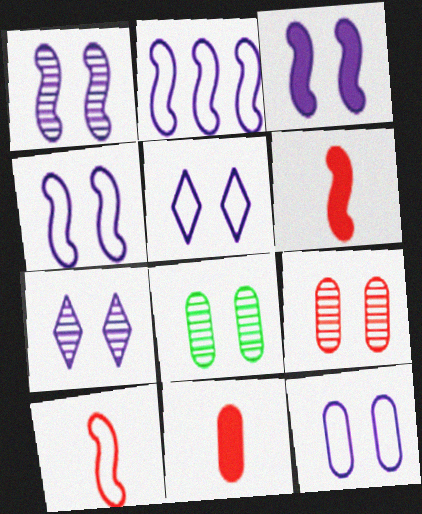[[1, 3, 4], 
[3, 7, 12], 
[4, 5, 12]]